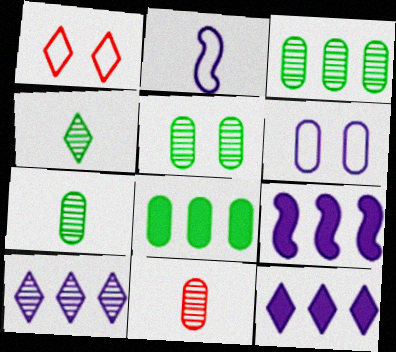[[1, 4, 12], 
[1, 7, 9], 
[3, 5, 7], 
[6, 8, 11]]